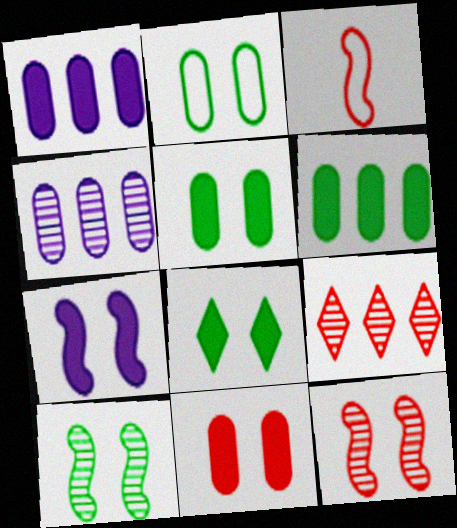[[2, 8, 10], 
[3, 4, 8], 
[3, 9, 11], 
[7, 8, 11]]